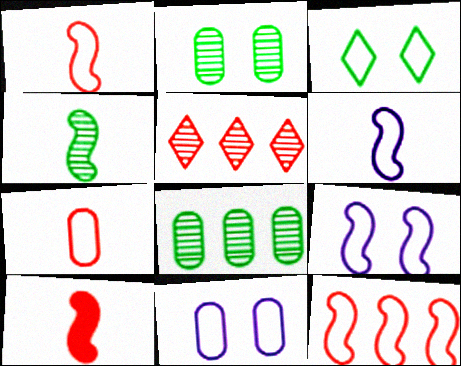[[4, 6, 10]]